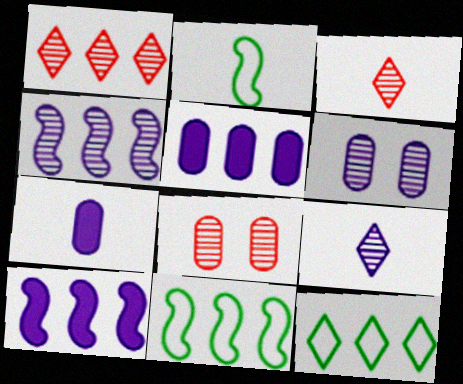[[1, 5, 11], 
[2, 3, 7], 
[4, 6, 9]]